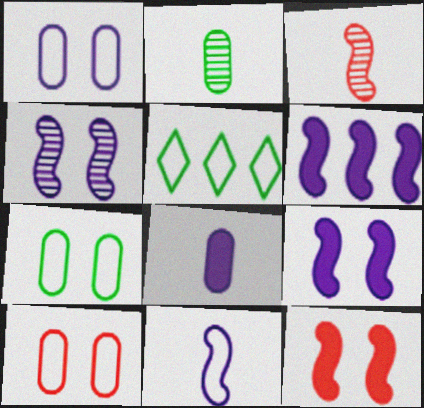[[1, 7, 10], 
[4, 6, 11], 
[5, 10, 11]]